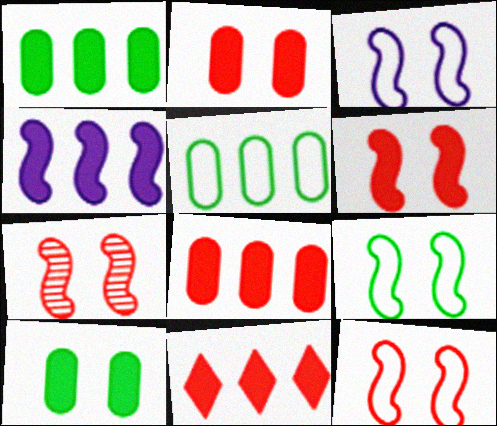[[1, 4, 11], 
[3, 9, 12], 
[6, 7, 12]]